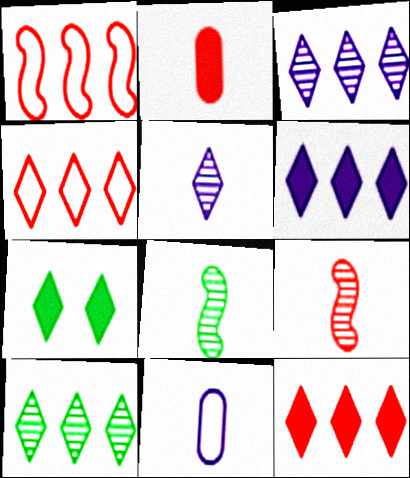[[4, 5, 7], 
[4, 6, 10]]